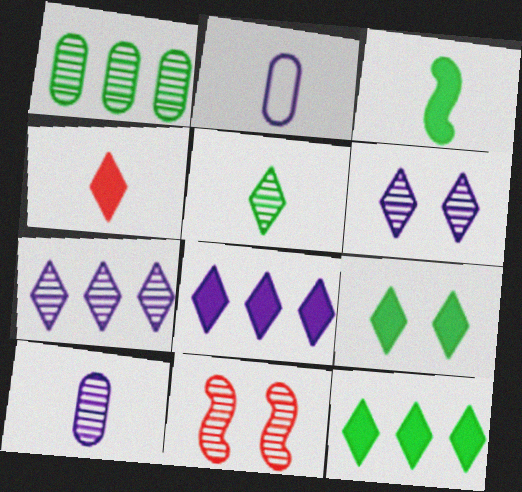[[2, 11, 12], 
[4, 8, 9]]